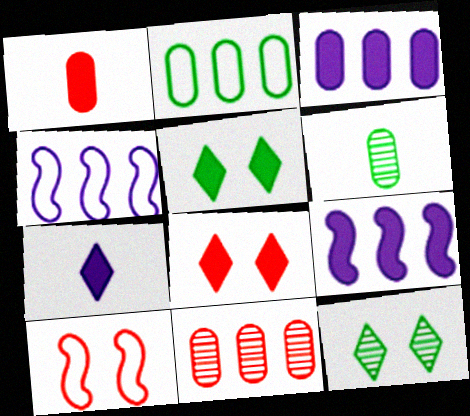[[1, 4, 12], 
[1, 5, 9], 
[2, 3, 11], 
[4, 6, 8]]